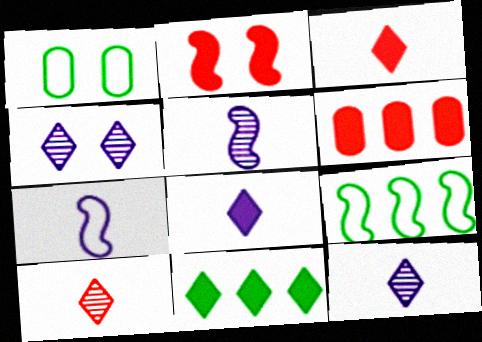[[1, 2, 4], 
[2, 3, 6], 
[2, 5, 9]]